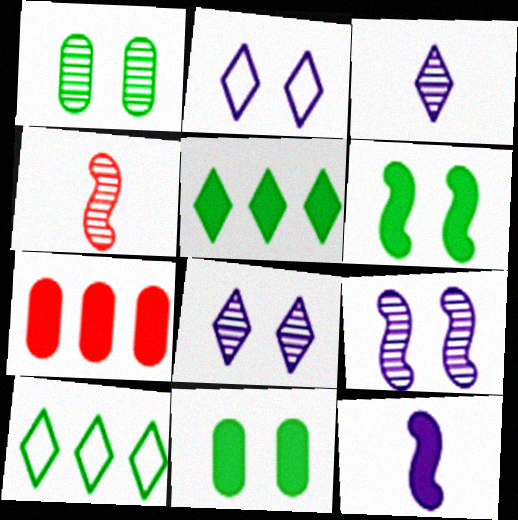[]